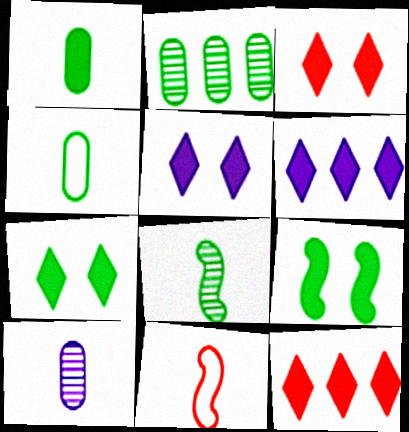[[2, 5, 11], 
[3, 5, 7]]